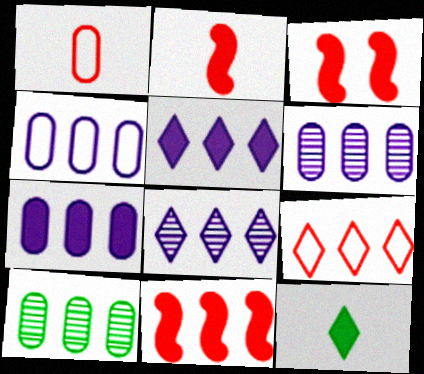[[2, 3, 11], 
[3, 7, 12], 
[4, 6, 7]]